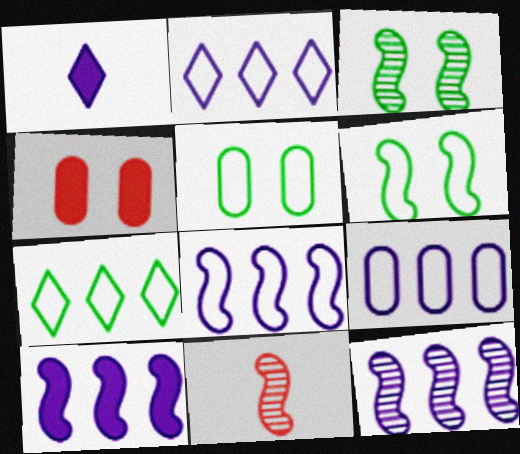[[2, 8, 9], 
[3, 11, 12], 
[6, 10, 11], 
[8, 10, 12]]